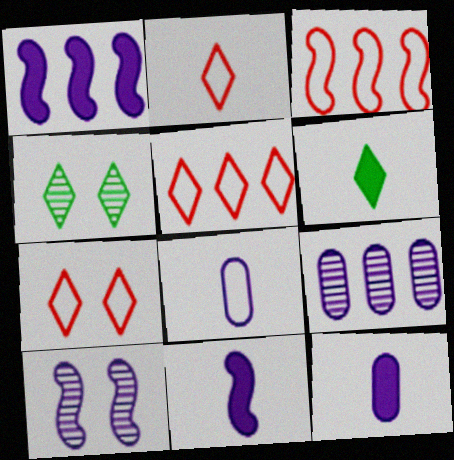[[2, 5, 7], 
[3, 4, 12]]